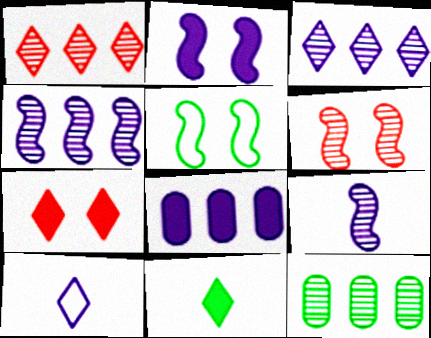[[1, 4, 12], 
[2, 5, 6], 
[5, 11, 12]]